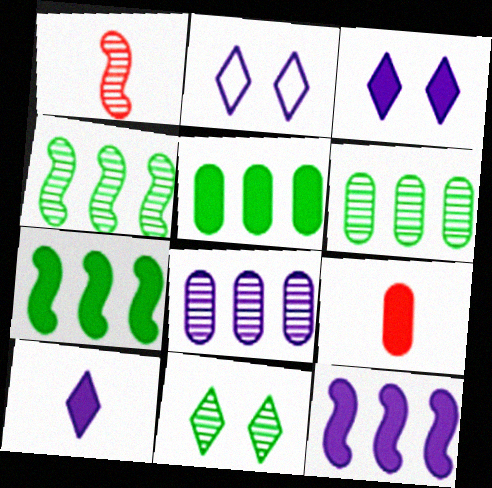[[1, 2, 5], 
[1, 8, 11], 
[2, 4, 9], 
[3, 7, 9]]